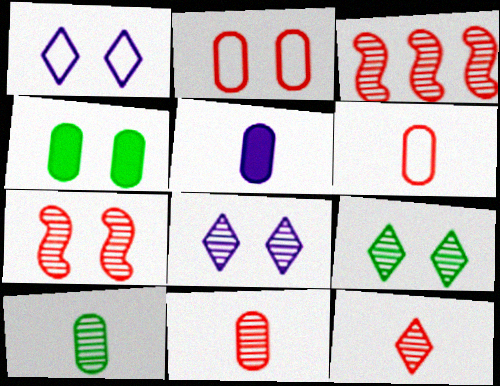[[1, 4, 7], 
[3, 8, 10], 
[5, 6, 10]]